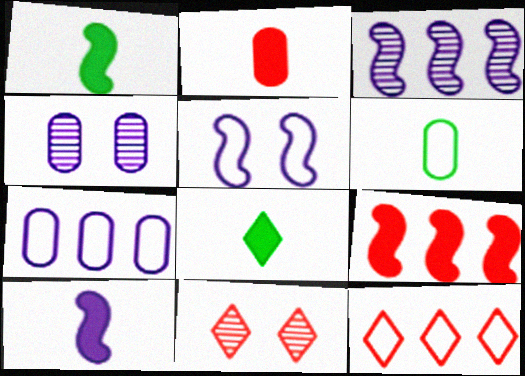[[1, 4, 12], 
[1, 7, 11], 
[2, 8, 10], 
[3, 5, 10], 
[5, 6, 12]]